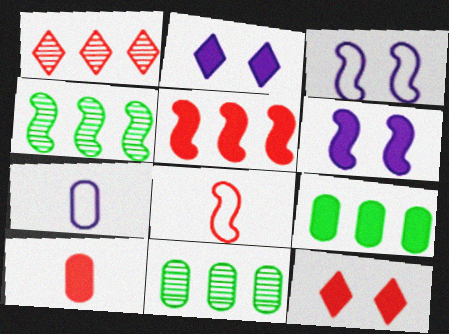[[2, 8, 11], 
[4, 6, 8], 
[4, 7, 12], 
[5, 10, 12]]